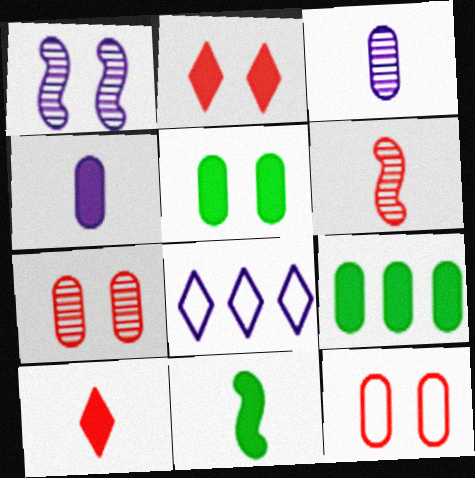[[1, 4, 8], 
[3, 9, 12], 
[4, 10, 11], 
[5, 6, 8], 
[7, 8, 11]]